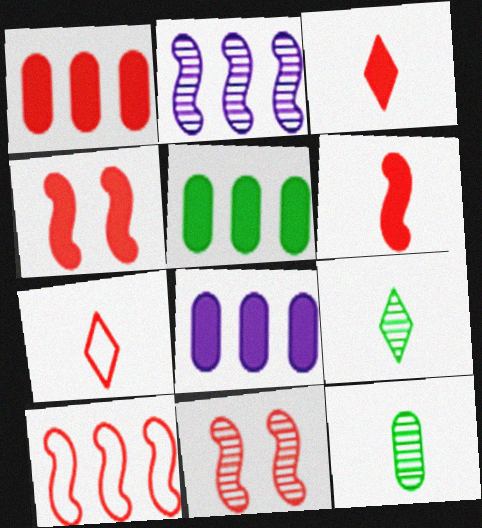[[1, 3, 4], 
[1, 5, 8], 
[1, 7, 11], 
[6, 10, 11]]